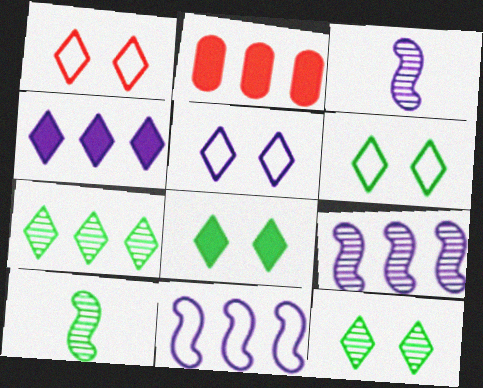[[1, 5, 6], 
[2, 3, 6], 
[2, 5, 10], 
[2, 7, 11], 
[6, 8, 12]]